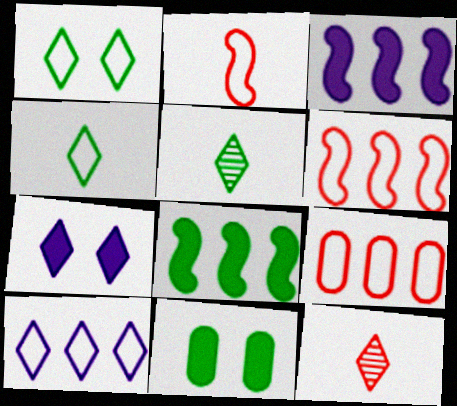[]